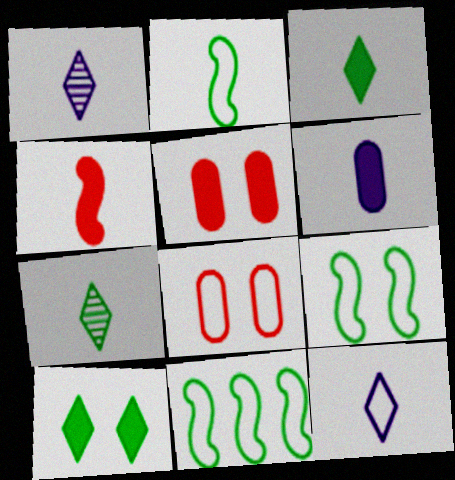[[1, 5, 11], 
[2, 9, 11], 
[3, 4, 6], 
[8, 11, 12]]